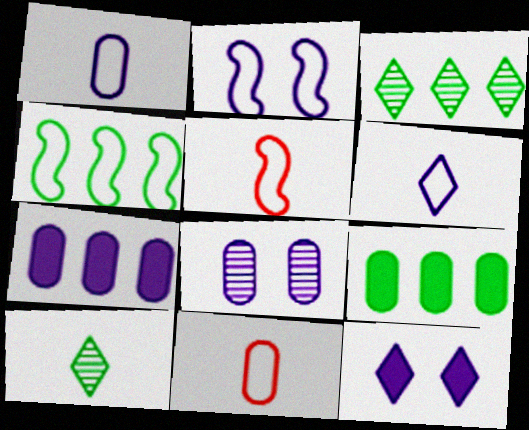[[1, 7, 8], 
[2, 4, 5], 
[2, 8, 12], 
[3, 4, 9], 
[8, 9, 11]]